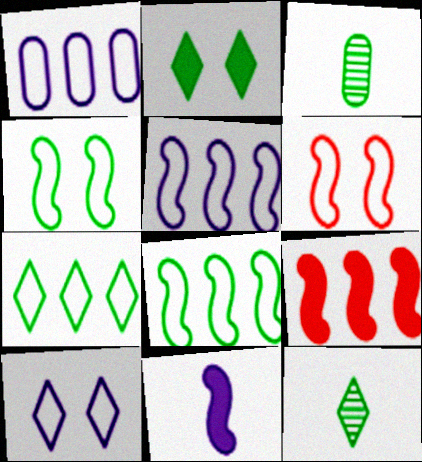[[2, 3, 8], 
[2, 7, 12], 
[3, 9, 10]]